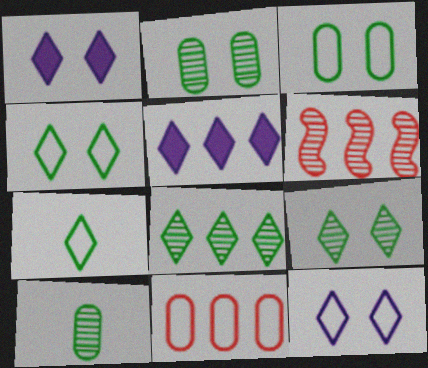[]